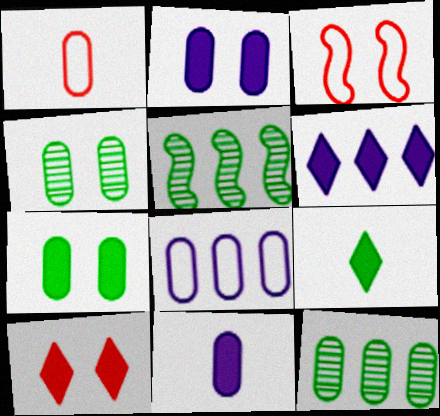[[1, 2, 12], 
[6, 9, 10]]